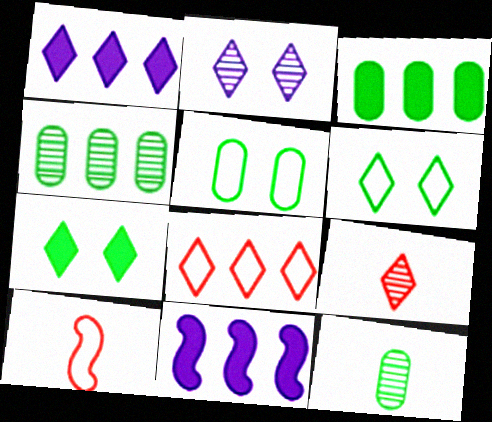[[1, 6, 9], 
[2, 3, 10], 
[3, 5, 12], 
[4, 8, 11], 
[5, 9, 11]]